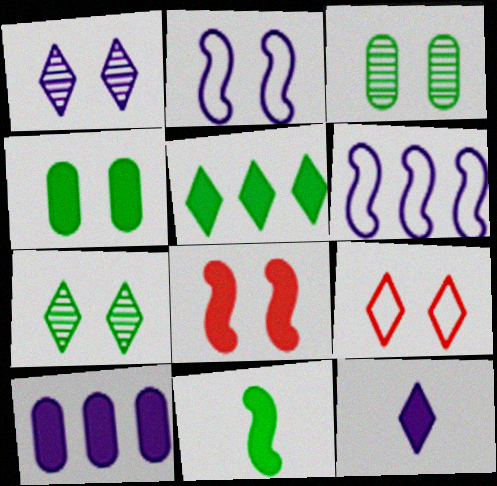[[4, 5, 11]]